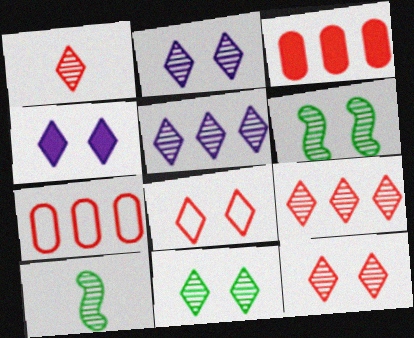[[1, 5, 11], 
[1, 9, 12], 
[2, 11, 12], 
[4, 7, 10], 
[4, 8, 11]]